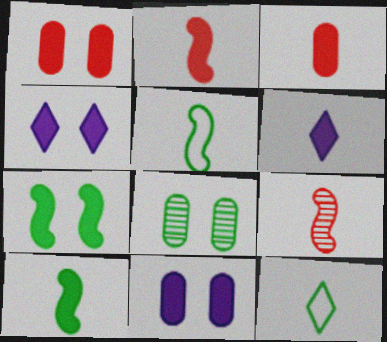[[1, 4, 7], 
[3, 6, 10]]